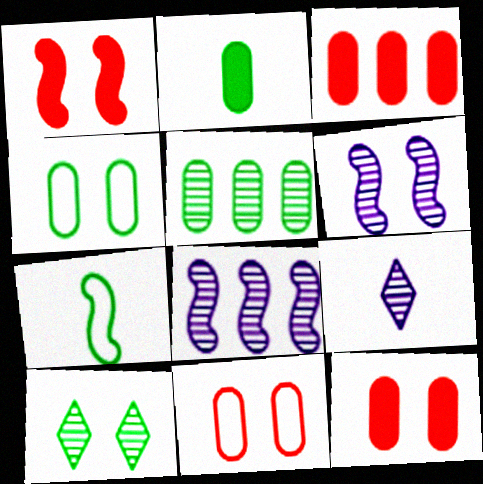[[1, 7, 8], 
[2, 4, 5]]